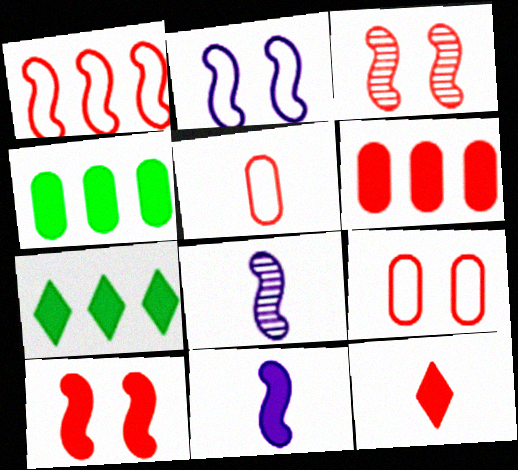[[6, 10, 12], 
[7, 8, 9]]